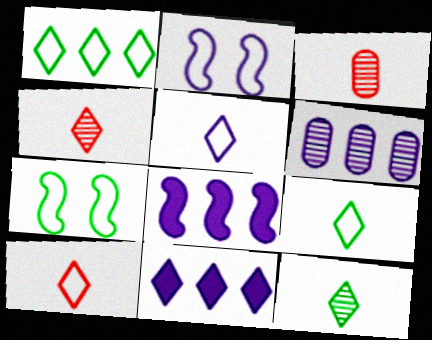[[3, 7, 11], 
[5, 9, 10]]